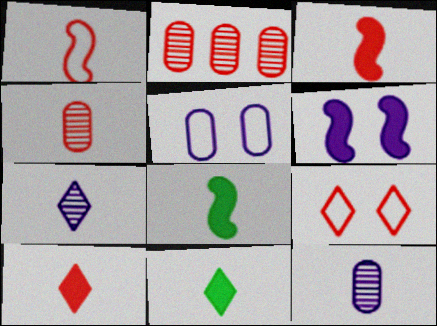[[1, 4, 10], 
[1, 11, 12], 
[2, 3, 9]]